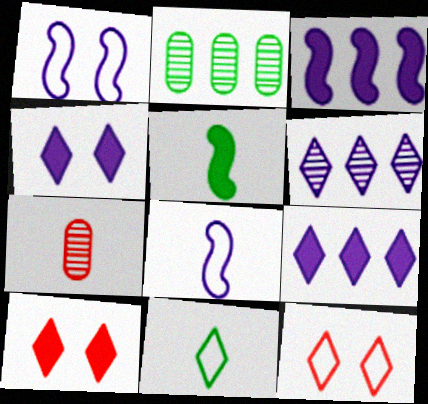[[2, 8, 10], 
[6, 10, 11]]